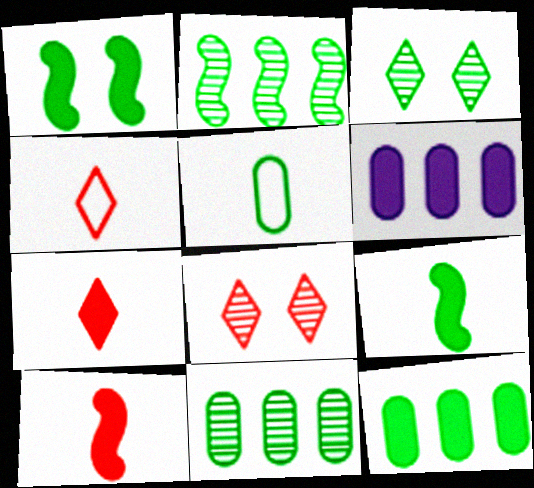[[1, 6, 7]]